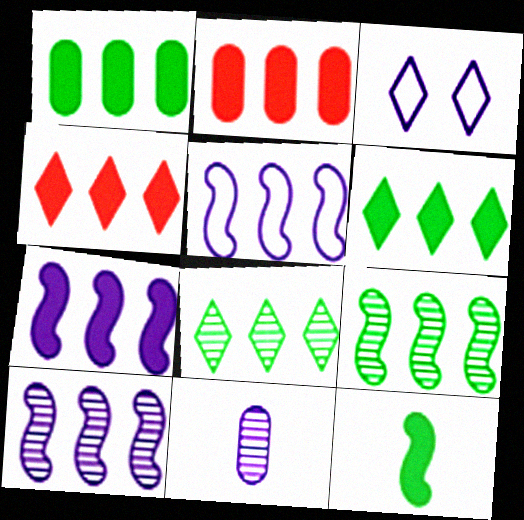[[1, 4, 7], 
[2, 5, 8], 
[2, 6, 7], 
[3, 7, 11], 
[5, 7, 10]]